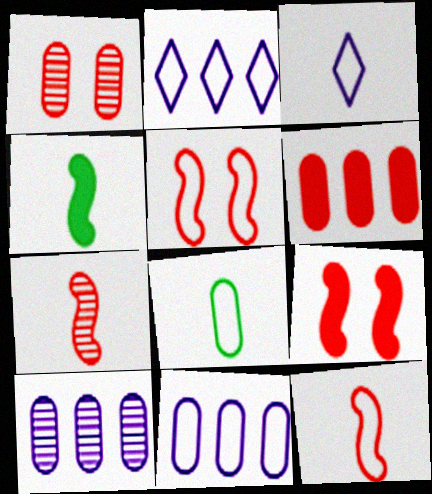[[1, 2, 4], 
[2, 5, 8], 
[3, 8, 12]]